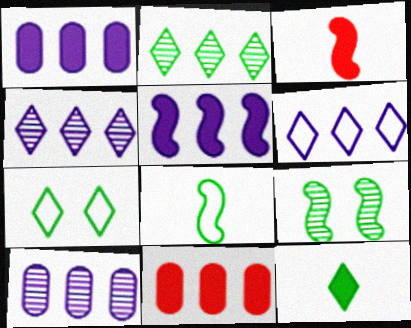[[2, 7, 12], 
[3, 7, 10], 
[5, 6, 10]]